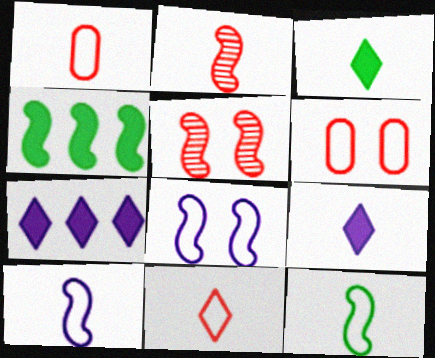[[2, 4, 8], 
[4, 5, 10]]